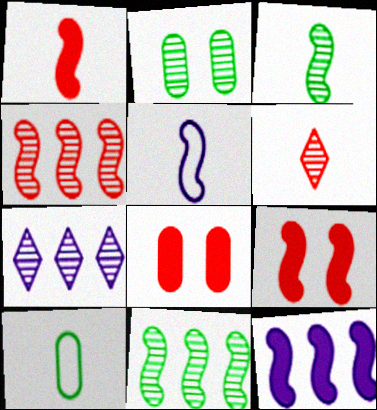[[1, 3, 5], 
[5, 9, 11], 
[7, 9, 10]]